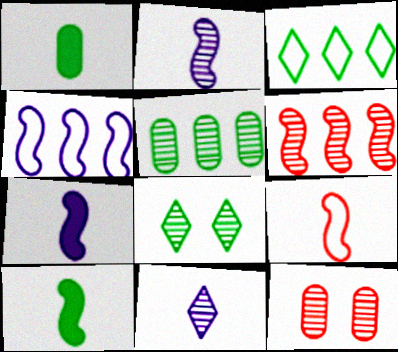[[1, 9, 11], 
[2, 9, 10], 
[3, 7, 12]]